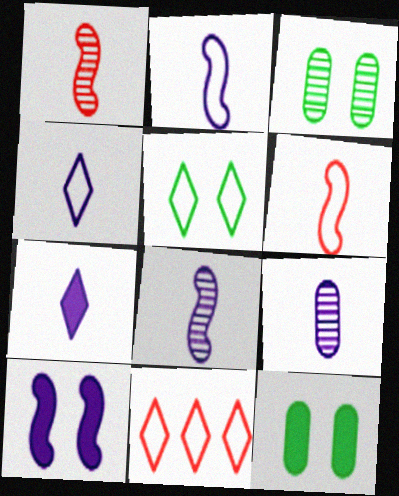[[2, 7, 9], 
[4, 5, 11], 
[8, 11, 12]]